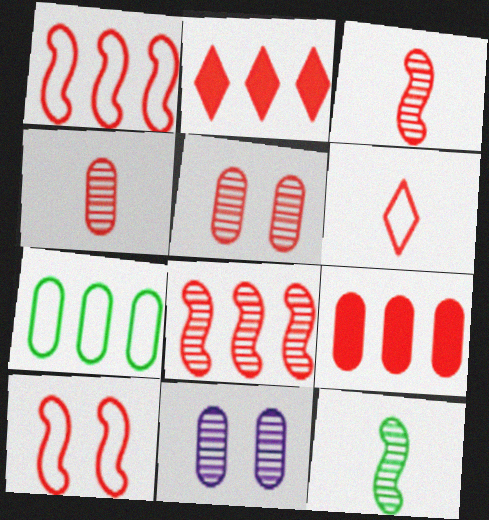[[2, 4, 10]]